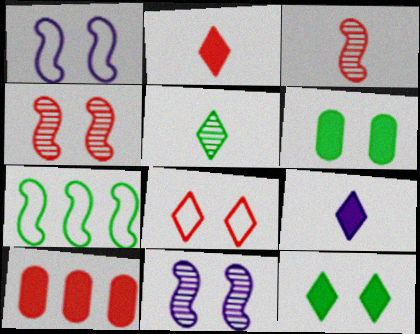[[1, 5, 10], 
[3, 8, 10], 
[5, 6, 7], 
[6, 8, 11]]